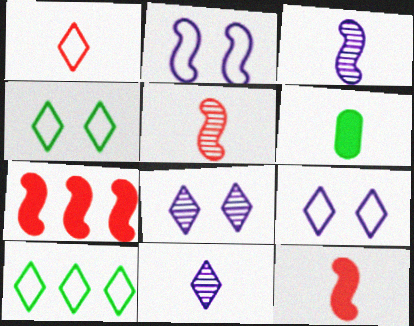[[1, 3, 6], 
[1, 9, 10]]